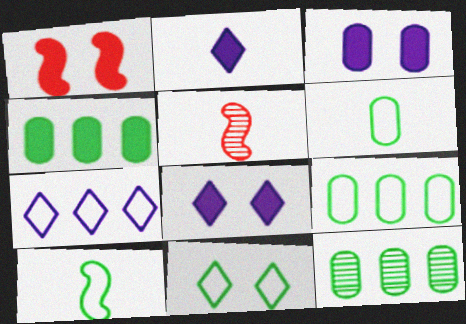[[1, 2, 4], 
[2, 5, 6], 
[4, 9, 12], 
[5, 8, 9], 
[9, 10, 11]]